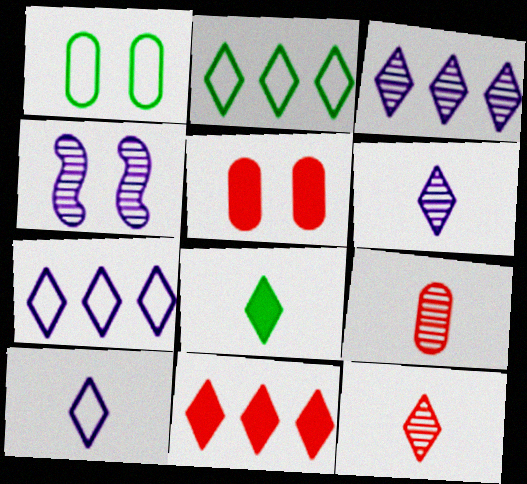[[2, 3, 11], 
[8, 10, 12]]